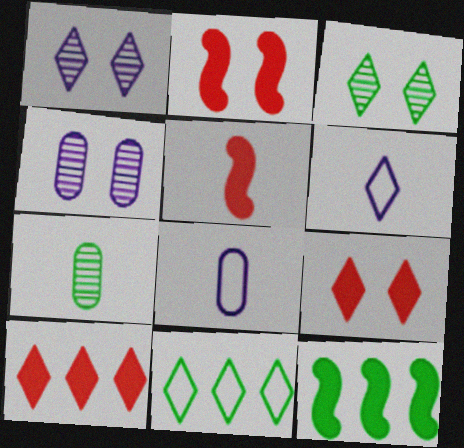[[3, 6, 10], 
[4, 5, 11], 
[5, 6, 7]]